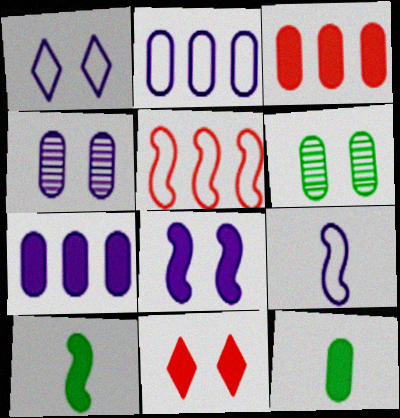[[1, 2, 9], 
[1, 4, 8], 
[7, 10, 11]]